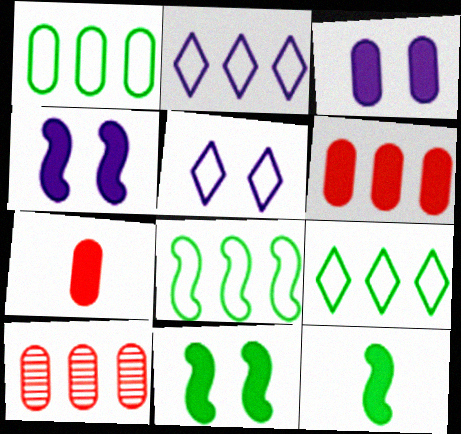[[1, 8, 9], 
[5, 10, 12]]